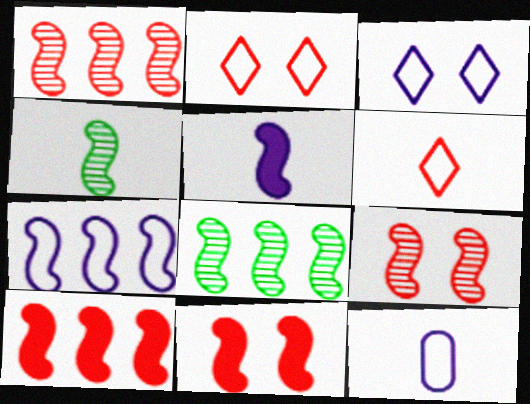[[3, 7, 12], 
[4, 7, 11], 
[7, 8, 10]]